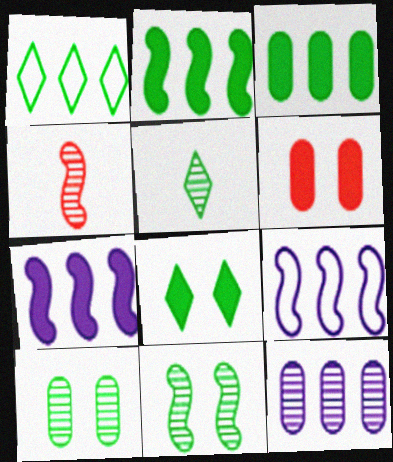[[1, 5, 8], 
[5, 6, 9]]